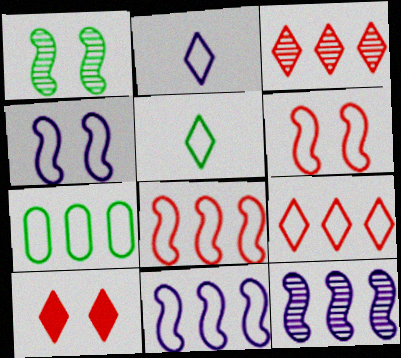[[2, 6, 7], 
[7, 9, 11]]